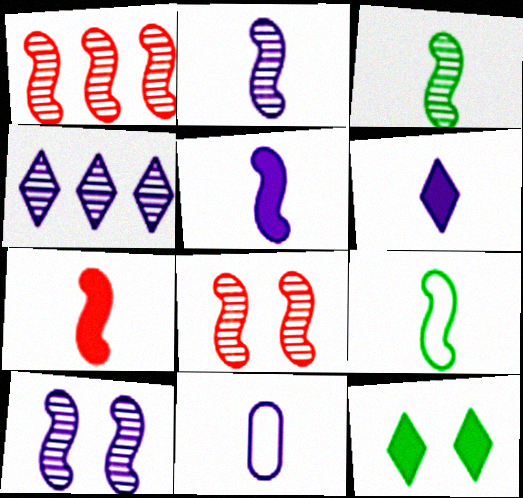[[1, 3, 10], 
[1, 11, 12], 
[2, 6, 11], 
[2, 7, 9]]